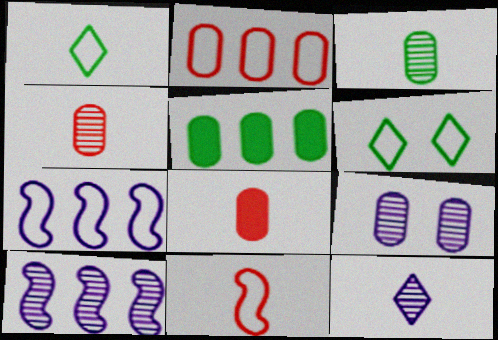[[6, 8, 10], 
[9, 10, 12]]